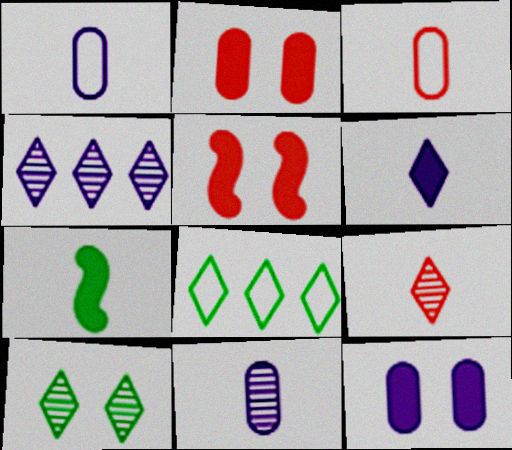[[1, 7, 9], 
[4, 9, 10], 
[5, 8, 11]]